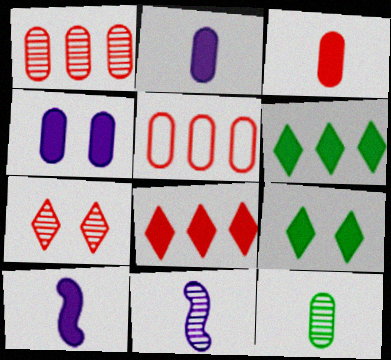[[4, 5, 12], 
[5, 9, 11]]